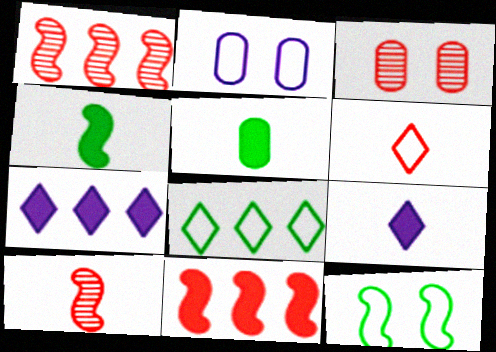[[3, 6, 11]]